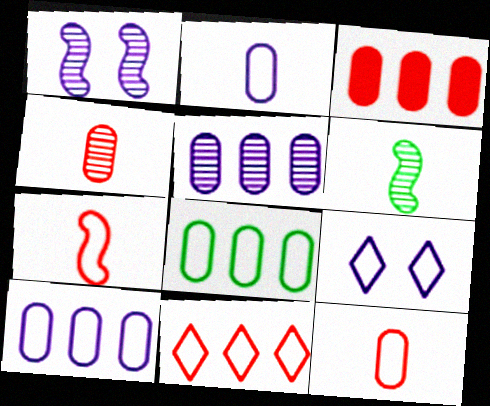[[3, 5, 8], 
[3, 6, 9], 
[7, 8, 9]]